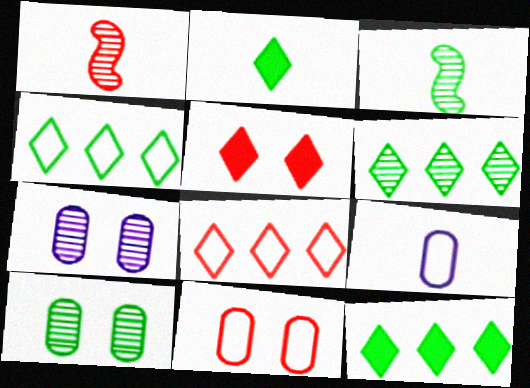[[1, 2, 9], 
[1, 6, 7], 
[3, 6, 10], 
[4, 6, 12]]